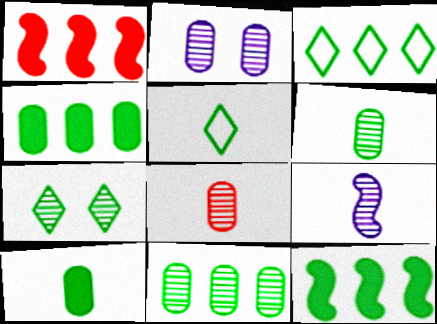[[1, 2, 5], 
[2, 8, 11], 
[3, 11, 12]]